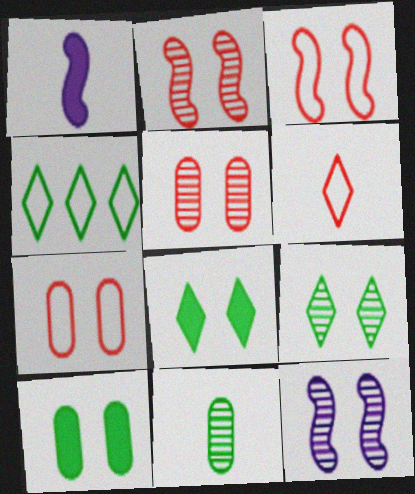[[1, 4, 5], 
[1, 6, 11], 
[5, 9, 12], 
[7, 8, 12]]